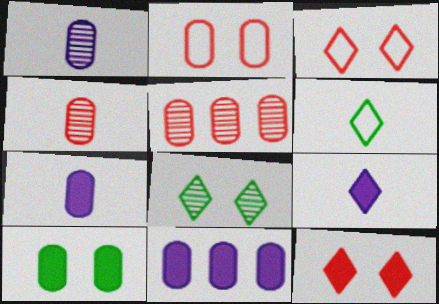[]